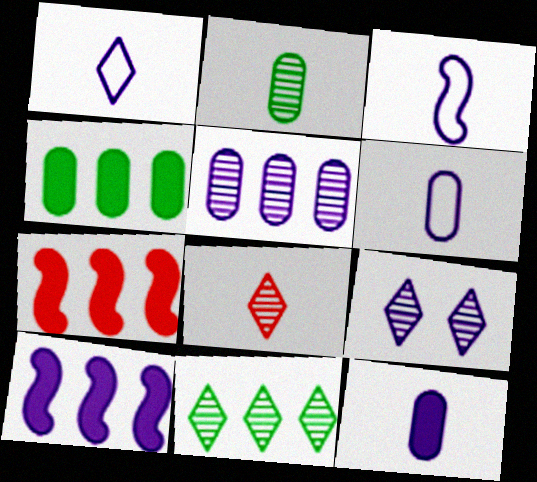[[1, 3, 6], 
[6, 9, 10], 
[8, 9, 11]]